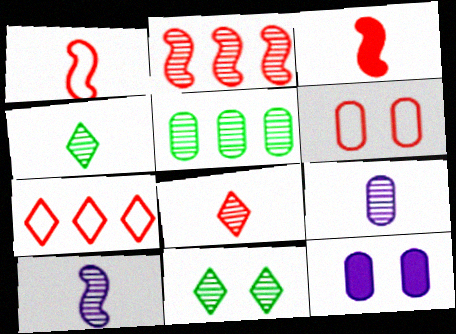[[1, 6, 7], 
[2, 9, 11]]